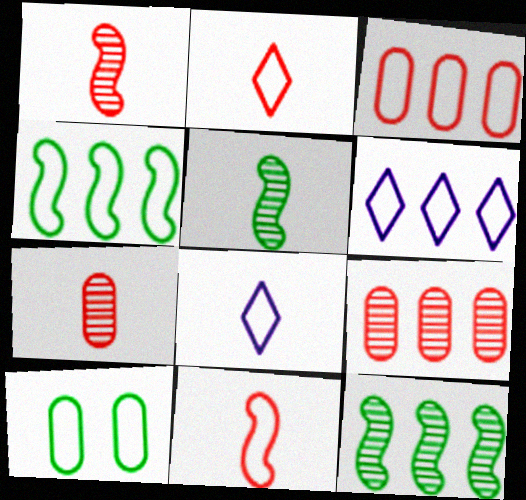[[3, 4, 6], 
[6, 10, 11]]